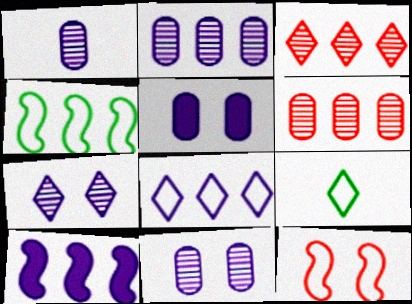[[1, 2, 11], 
[2, 8, 10]]